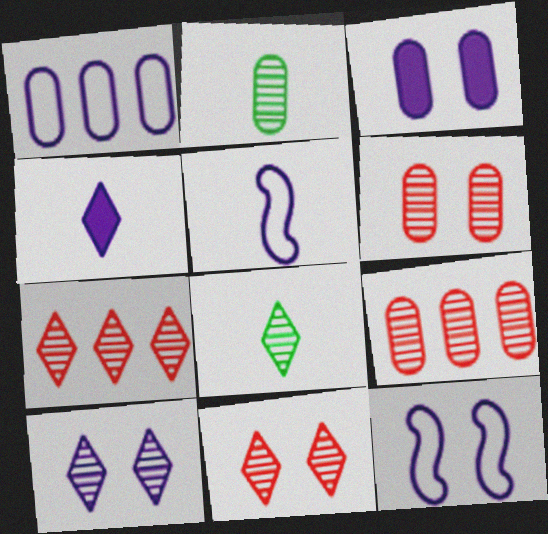[[3, 10, 12], 
[7, 8, 10]]